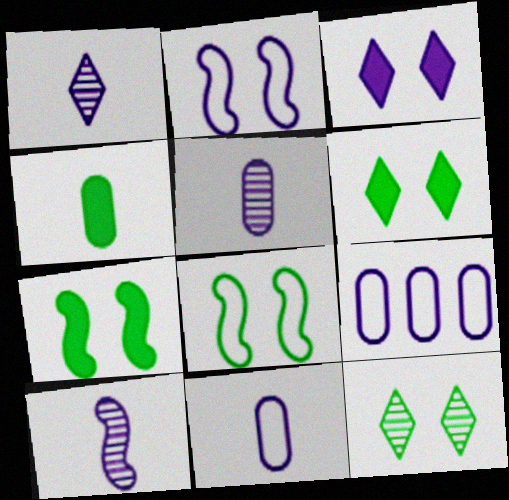[[1, 5, 10], 
[3, 9, 10]]